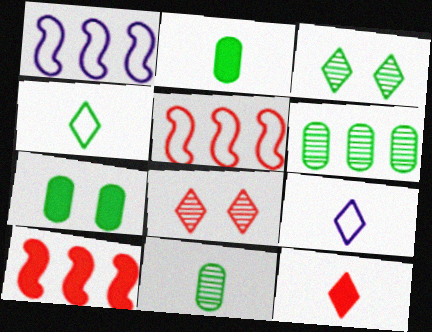[[1, 2, 8]]